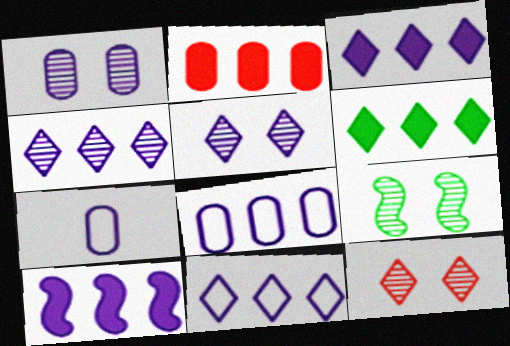[[1, 9, 12], 
[2, 6, 10], 
[3, 4, 11], 
[4, 8, 10], 
[5, 7, 10]]